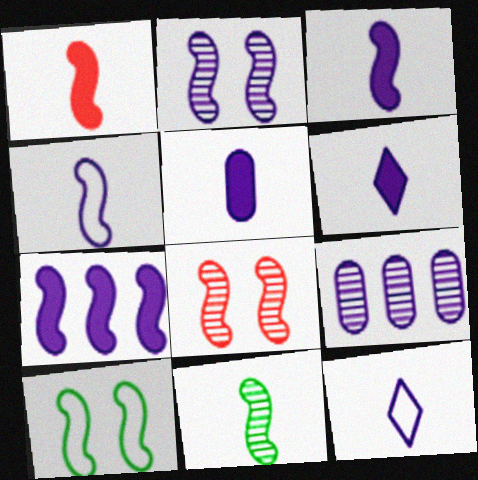[[1, 4, 11], 
[2, 4, 7], 
[3, 5, 6]]